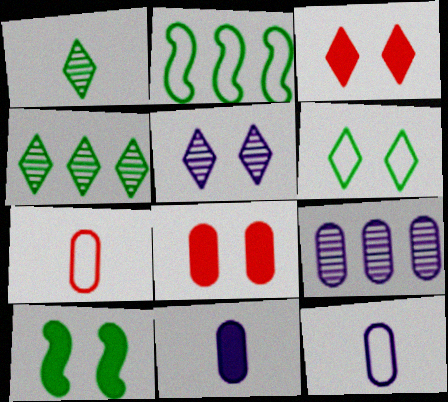[[3, 5, 6]]